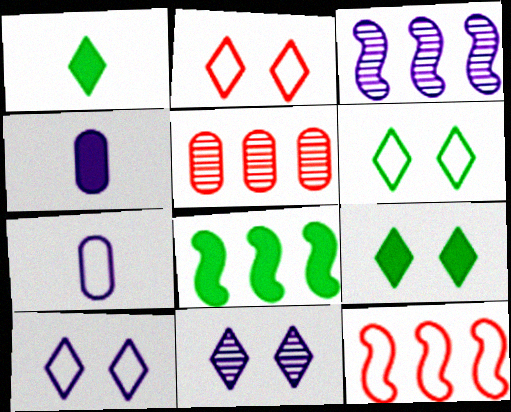[[2, 6, 10], 
[2, 9, 11], 
[3, 4, 10], 
[3, 8, 12], 
[6, 7, 12]]